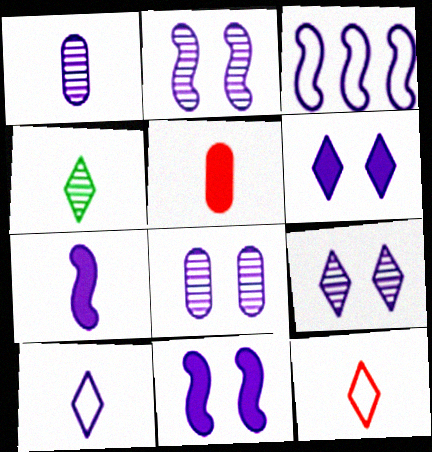[[1, 3, 6], 
[1, 7, 10], 
[2, 3, 7], 
[2, 8, 9]]